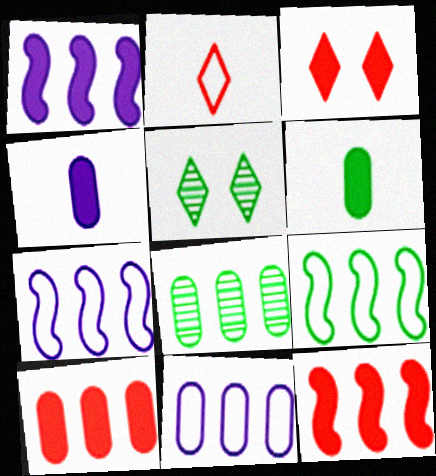[[1, 3, 6], 
[5, 6, 9], 
[8, 10, 11]]